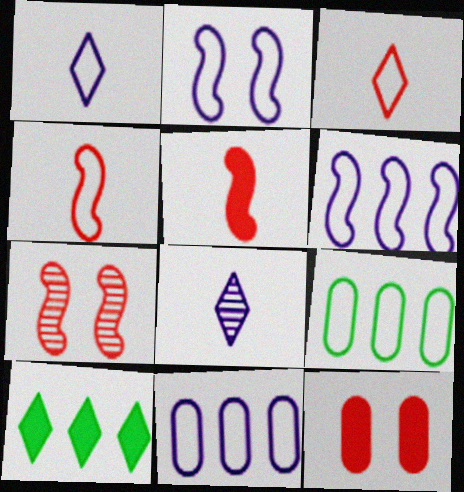[[1, 2, 11], 
[2, 3, 9]]